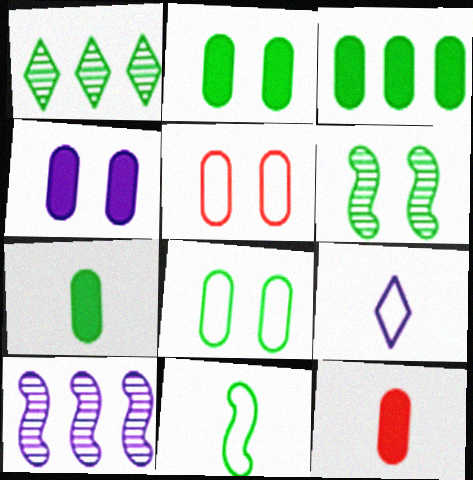[[1, 2, 11], 
[2, 3, 7], 
[3, 4, 12], 
[4, 9, 10]]